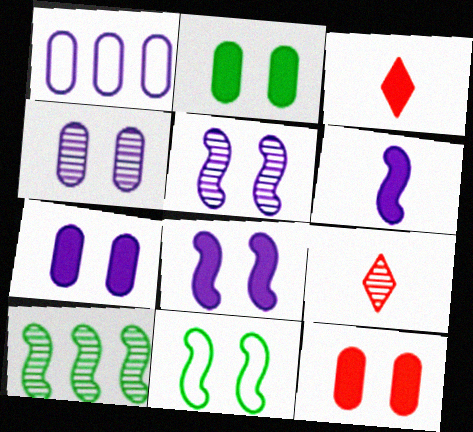[[2, 7, 12], 
[4, 9, 10]]